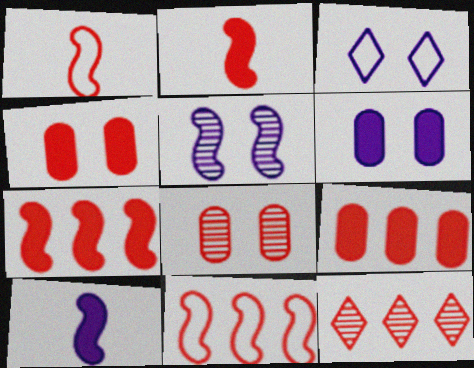[[1, 4, 12], 
[3, 5, 6], 
[9, 11, 12]]